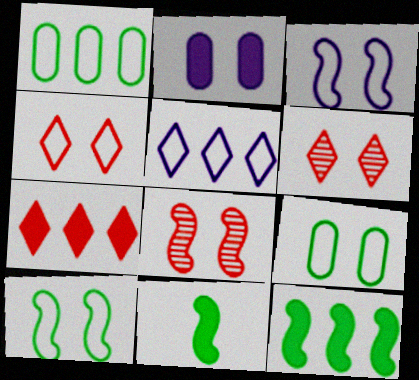[[2, 6, 10], 
[2, 7, 11], 
[3, 4, 9]]